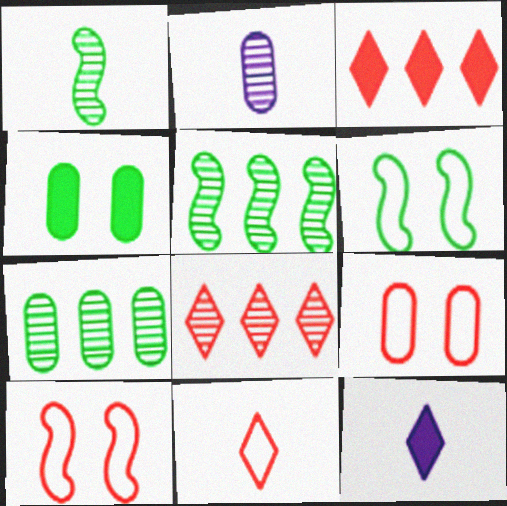[[2, 3, 6], 
[5, 9, 12], 
[7, 10, 12]]